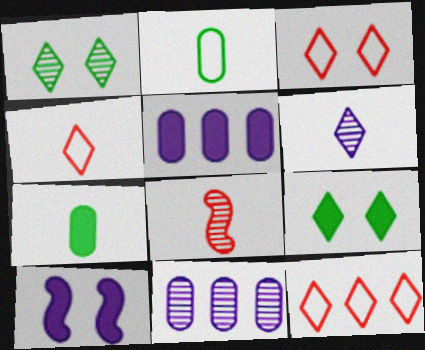[[1, 8, 11], 
[3, 4, 12], 
[6, 9, 12]]